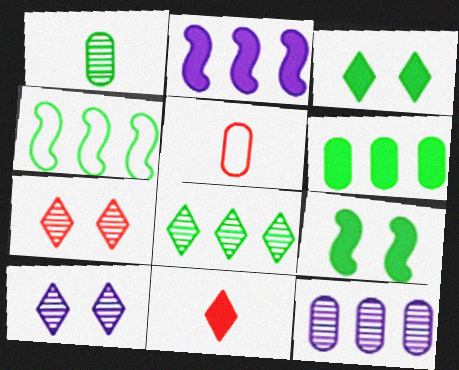[[1, 3, 4], 
[4, 6, 8]]